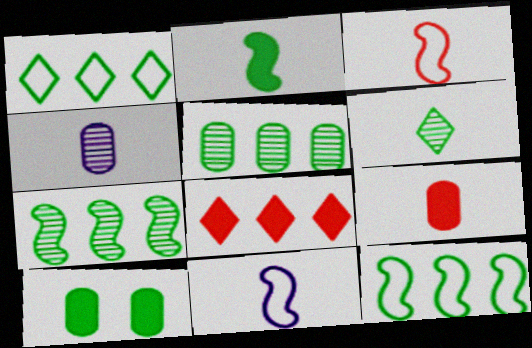[[6, 9, 11], 
[6, 10, 12]]